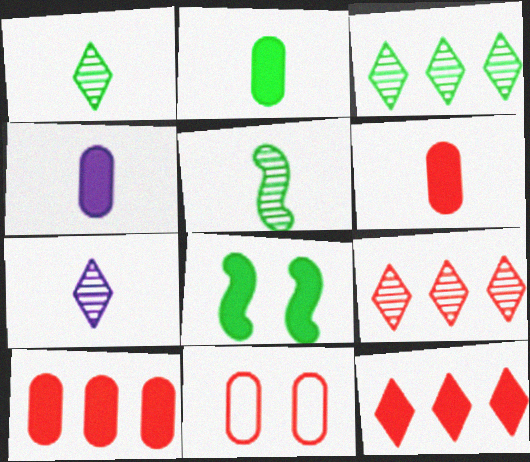[[2, 4, 6], 
[4, 8, 12]]